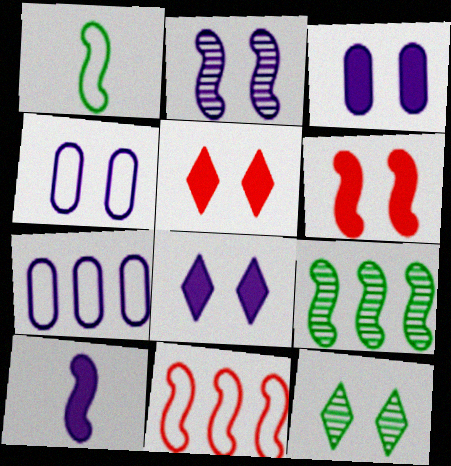[[2, 4, 8], 
[4, 6, 12]]